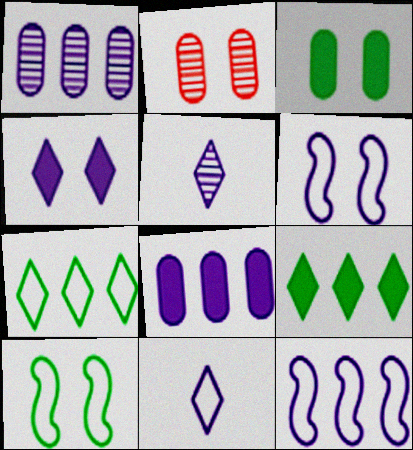[[2, 4, 10], 
[5, 6, 8]]